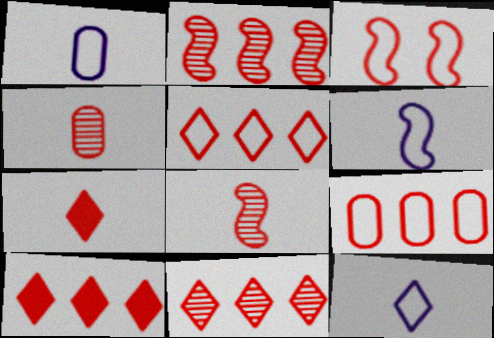[[1, 6, 12], 
[2, 9, 10], 
[3, 4, 10], 
[5, 10, 11]]